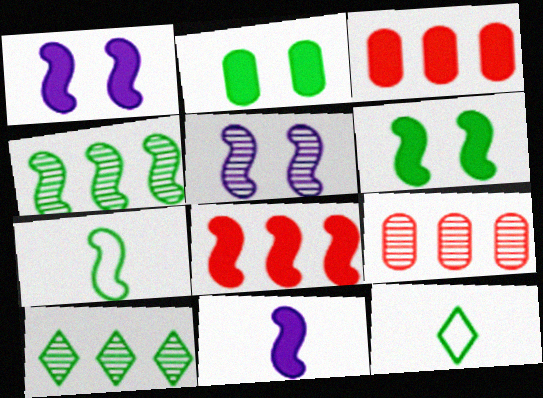[[1, 9, 12], 
[2, 4, 12], 
[2, 7, 10], 
[3, 5, 12], 
[4, 6, 7], 
[5, 7, 8], 
[6, 8, 11]]